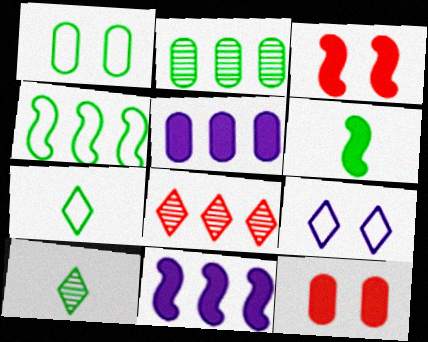[[1, 4, 7], 
[3, 6, 11], 
[4, 5, 8]]